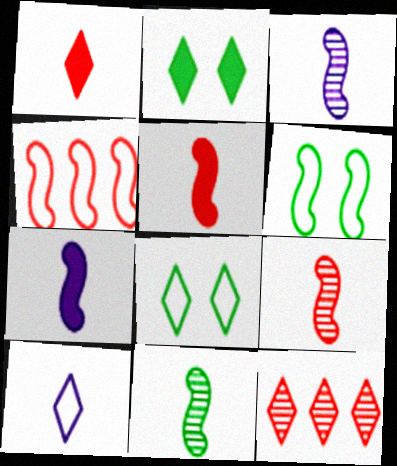[[2, 10, 12], 
[3, 9, 11]]